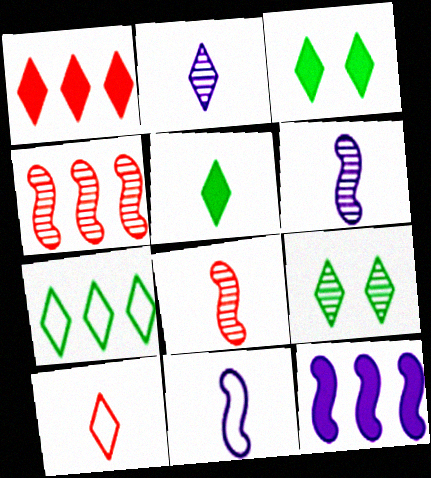[[2, 5, 10], 
[5, 7, 9]]